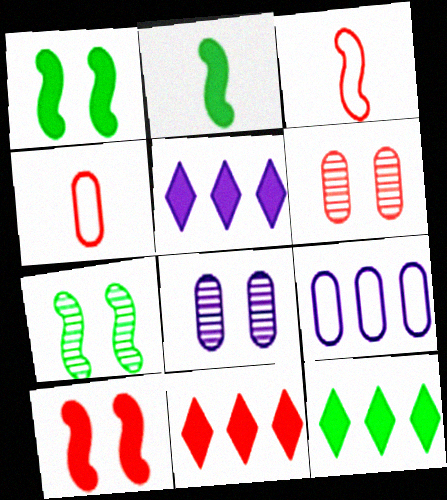[[3, 6, 11], 
[3, 8, 12], 
[4, 5, 7], 
[5, 11, 12]]